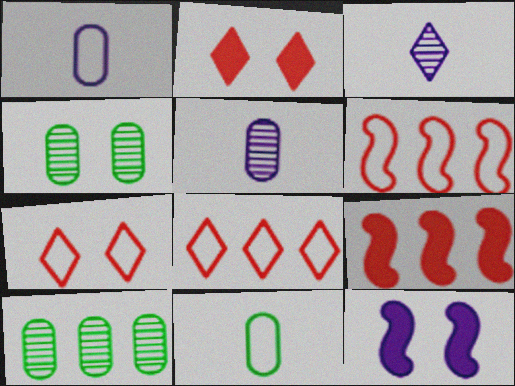[[4, 7, 12]]